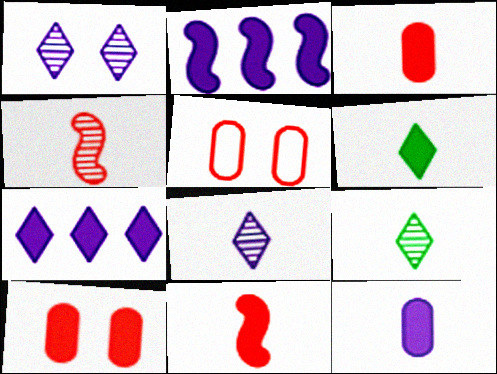[[2, 5, 9], 
[2, 6, 10], 
[6, 11, 12]]